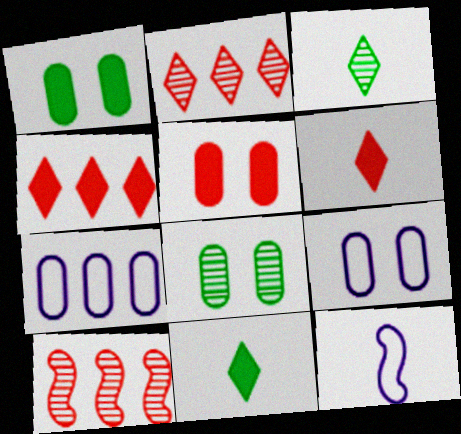[[1, 2, 12], 
[4, 8, 12], 
[5, 8, 9], 
[9, 10, 11]]